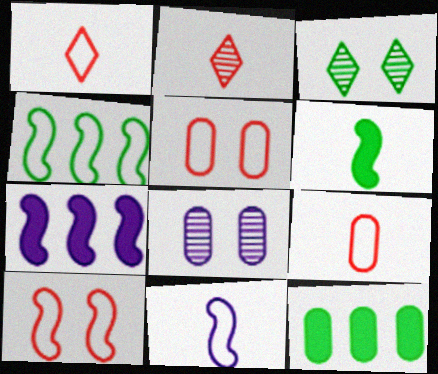[[3, 7, 9], 
[4, 10, 11], 
[8, 9, 12]]